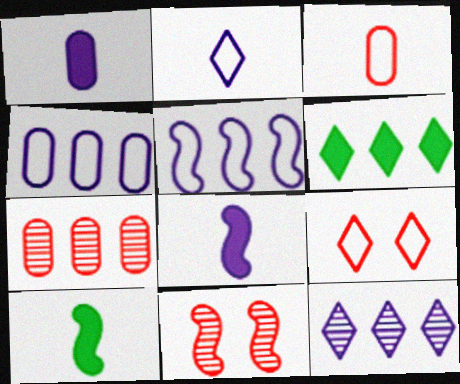[[5, 6, 7], 
[5, 10, 11]]